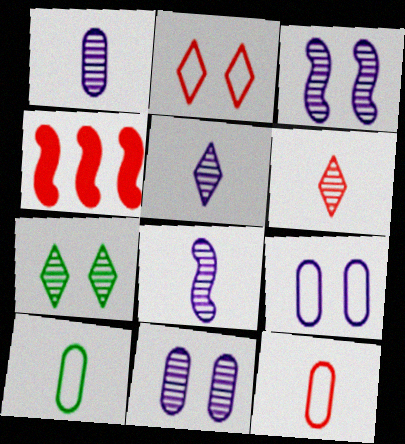[[1, 5, 8]]